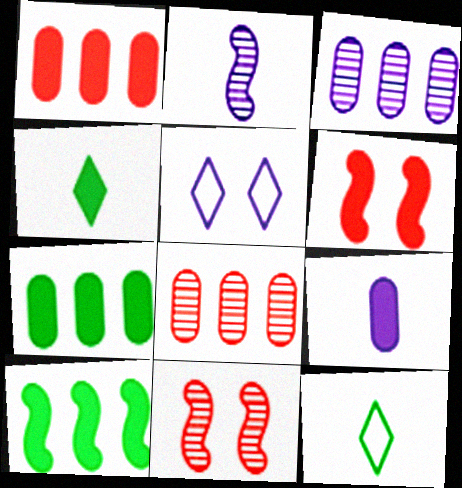[[3, 6, 12]]